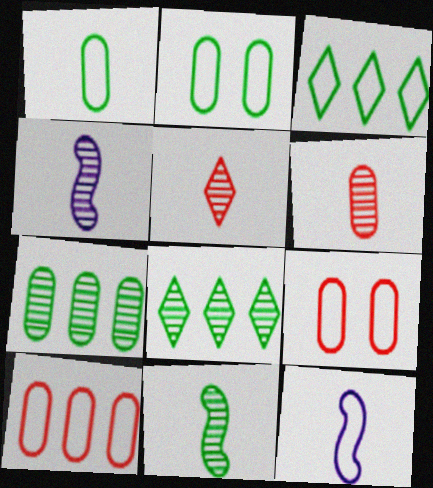[[3, 9, 12]]